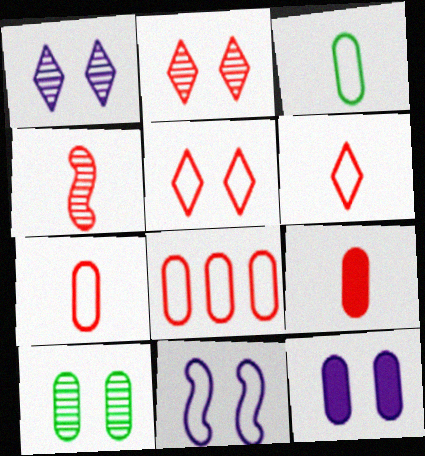[[1, 11, 12], 
[4, 6, 9]]